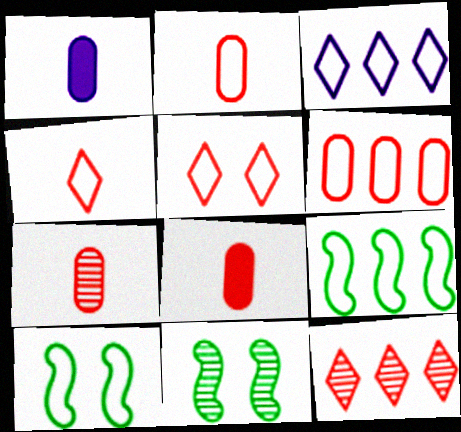[[1, 10, 12], 
[2, 3, 10], 
[2, 7, 8], 
[3, 6, 9], 
[3, 8, 11]]